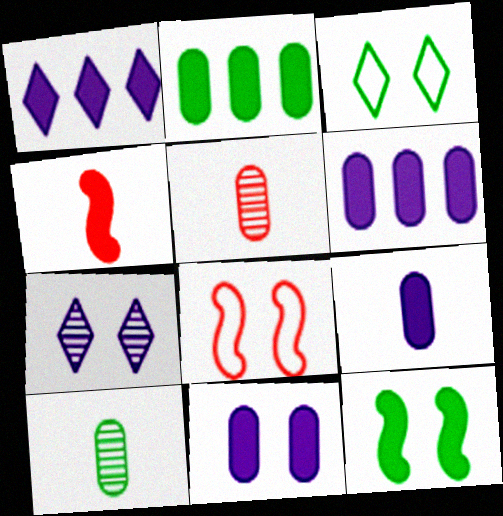[[1, 8, 10], 
[6, 9, 11]]